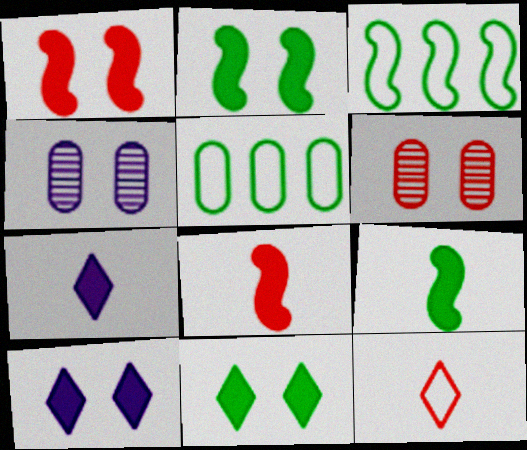[[3, 6, 7]]